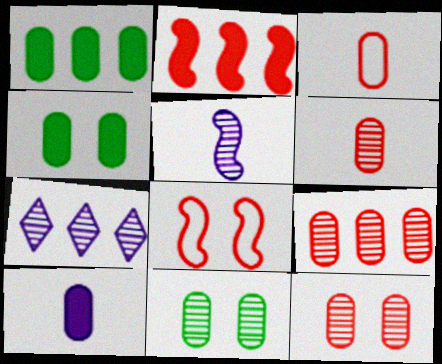[[6, 9, 12]]